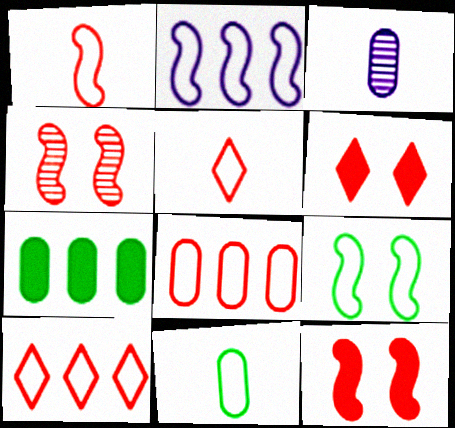[[1, 2, 9]]